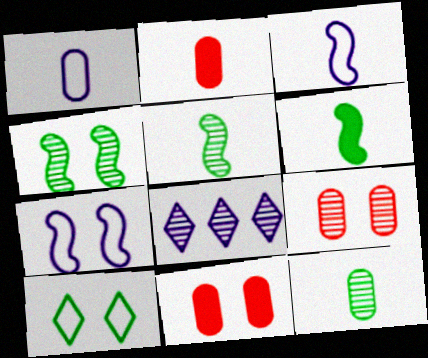[[1, 2, 12], 
[5, 8, 9]]